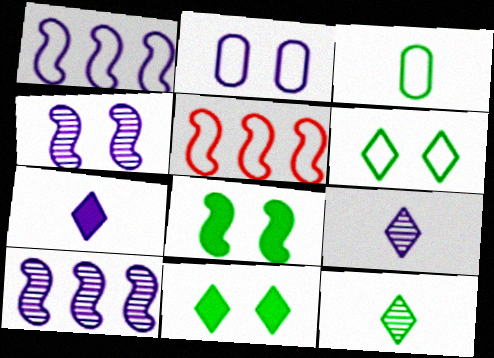[[2, 7, 10]]